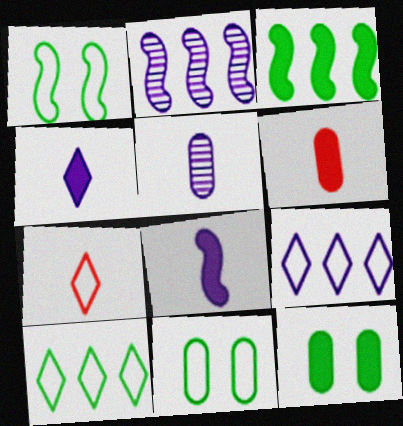[[2, 7, 12]]